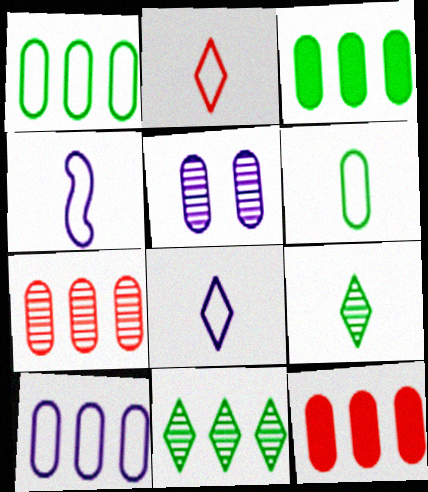[[2, 4, 6], 
[3, 7, 10], 
[5, 6, 12]]